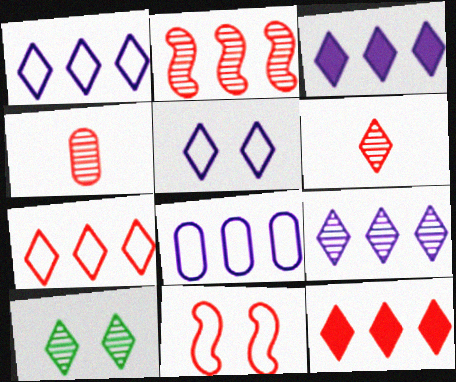[[1, 3, 9], 
[4, 11, 12], 
[6, 9, 10]]